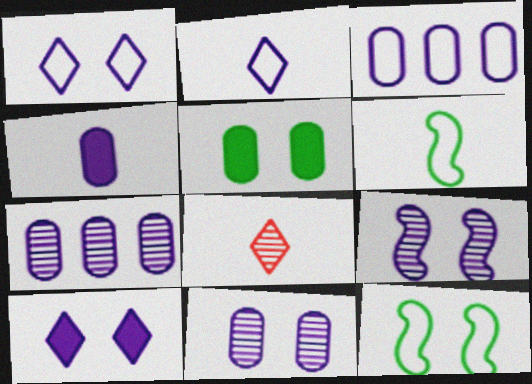[[3, 4, 11], 
[4, 6, 8]]